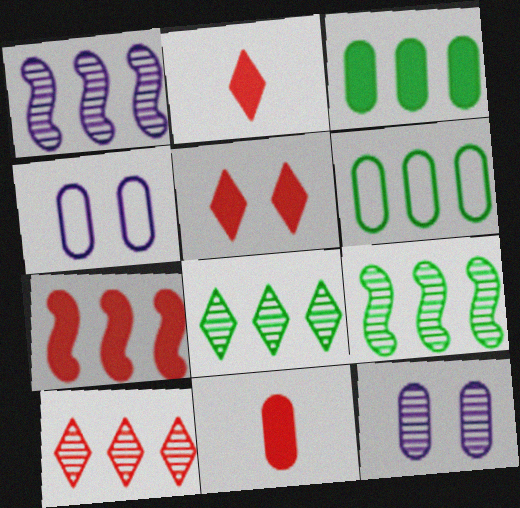[[2, 4, 9], 
[5, 7, 11], 
[6, 11, 12]]